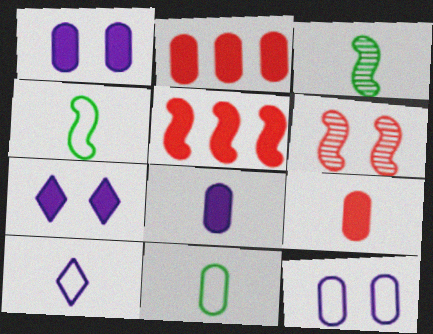[[3, 9, 10]]